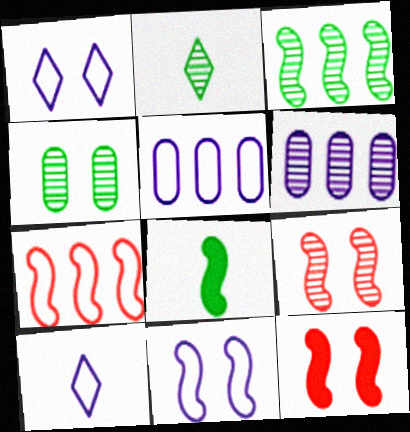[[1, 4, 12], 
[2, 3, 4], 
[2, 5, 12], 
[2, 6, 9], 
[5, 10, 11]]